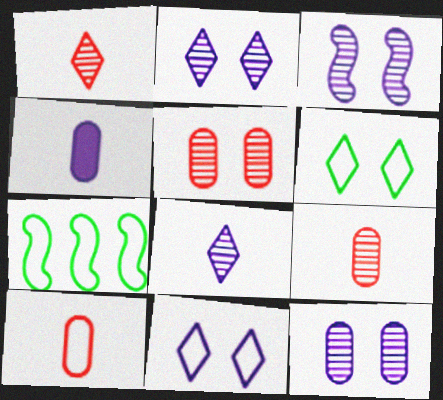[[2, 3, 12], 
[7, 10, 11]]